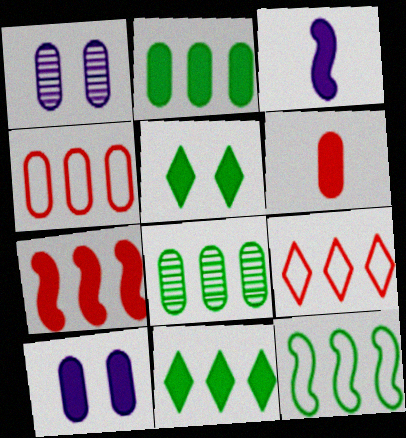[[2, 6, 10], 
[8, 11, 12]]